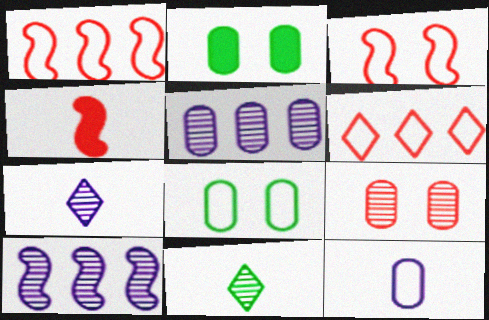[[1, 2, 7], 
[4, 6, 9], 
[4, 11, 12], 
[9, 10, 11]]